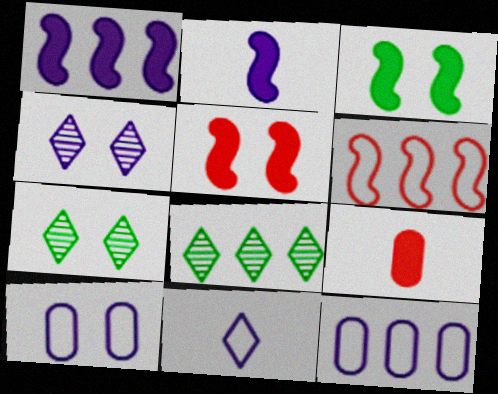[[2, 4, 12], 
[5, 7, 10]]